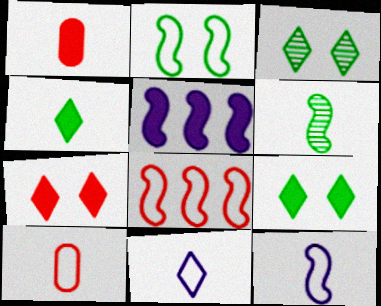[[1, 5, 9], 
[1, 6, 11], 
[2, 8, 12], 
[3, 5, 10]]